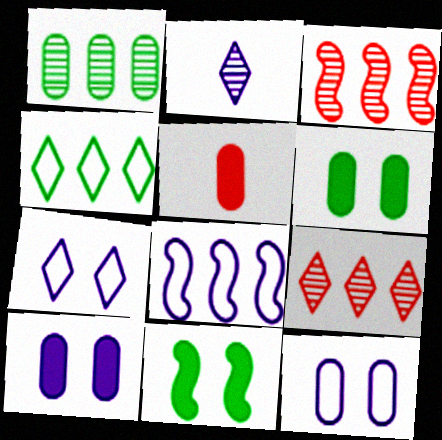[[1, 5, 12], 
[2, 8, 10]]